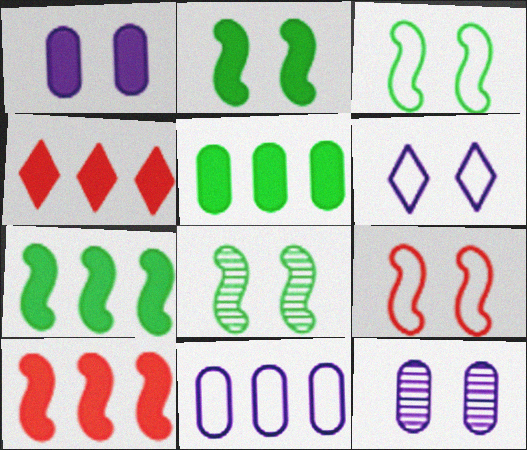[[2, 3, 8]]